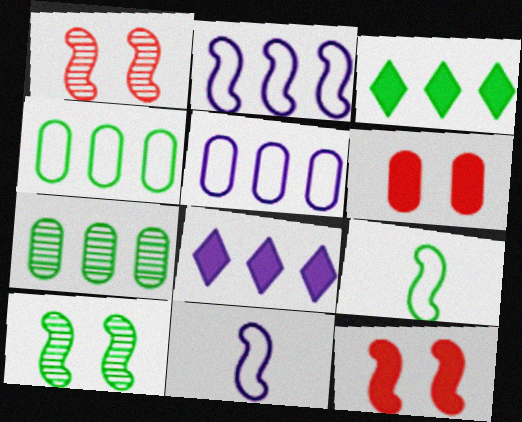[]